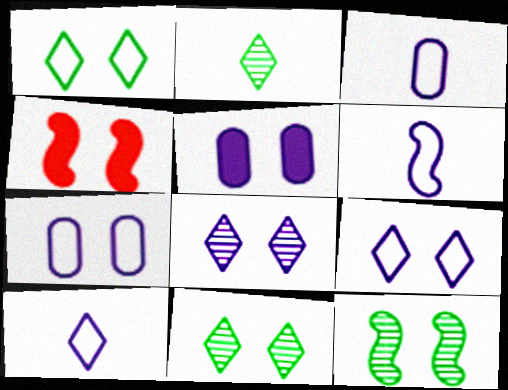[[3, 6, 10], 
[4, 7, 11]]